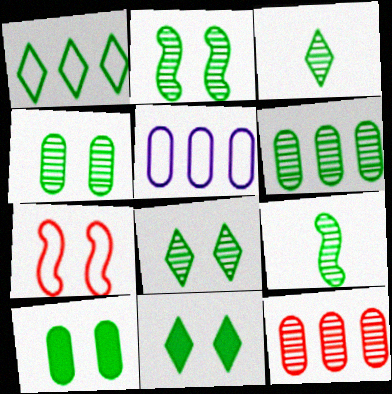[[1, 3, 11], 
[1, 9, 10], 
[2, 3, 6], 
[2, 4, 8], 
[6, 8, 9]]